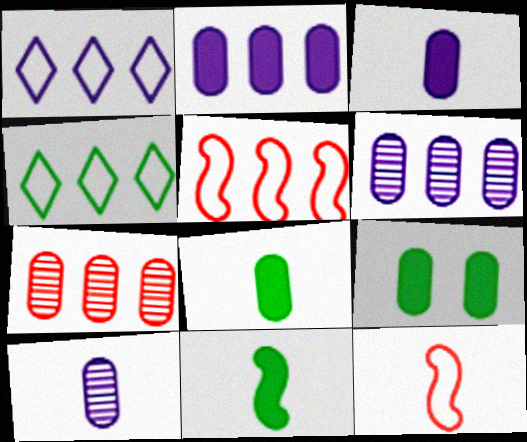[]